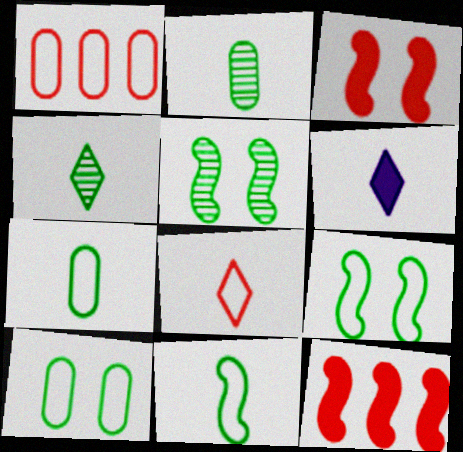[[1, 5, 6], 
[4, 6, 8]]